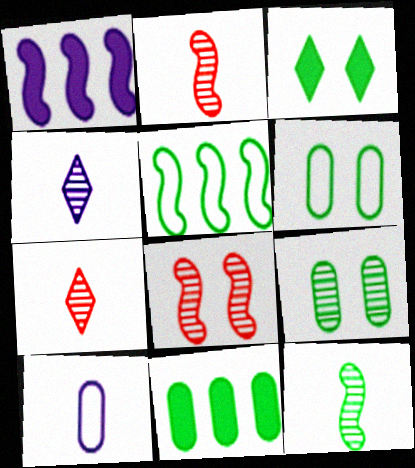[[1, 6, 7]]